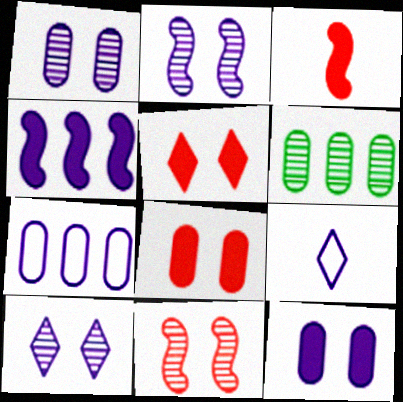[[1, 2, 10], 
[1, 4, 9]]